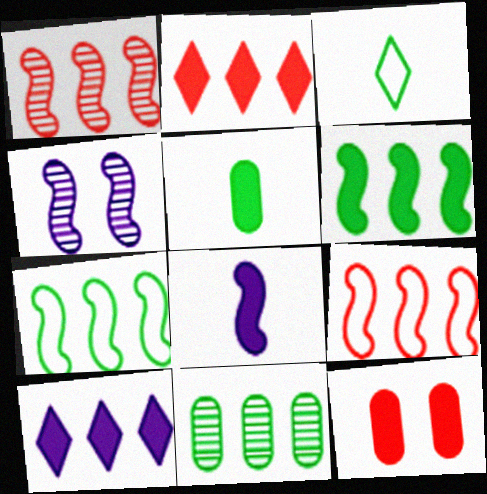[[9, 10, 11]]